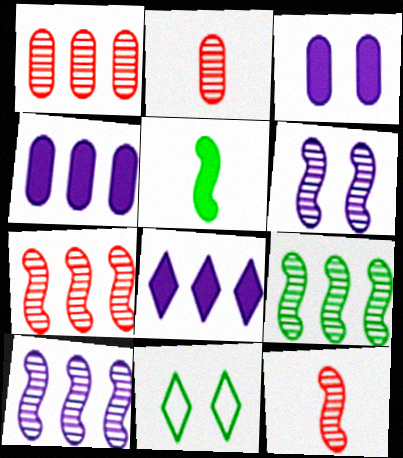[[4, 11, 12], 
[6, 9, 12], 
[7, 9, 10]]